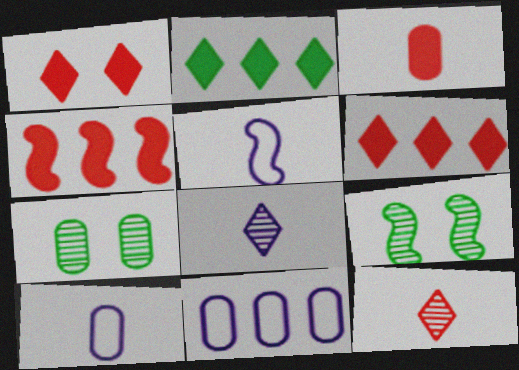[[1, 3, 4], 
[3, 7, 11], 
[4, 5, 9], 
[5, 6, 7], 
[6, 9, 10]]